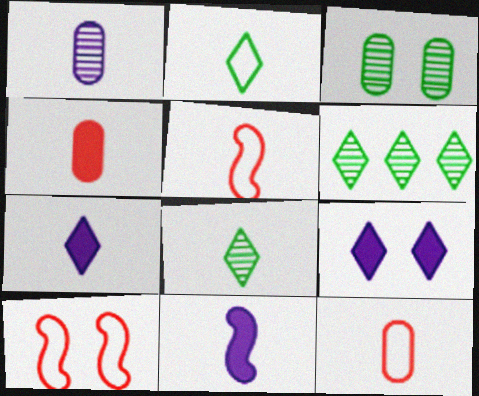[[3, 9, 10], 
[8, 11, 12]]